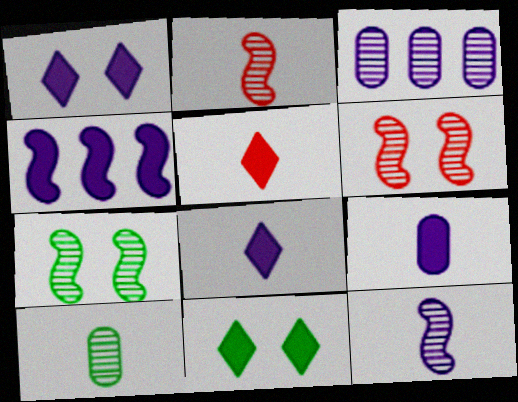[[1, 4, 9]]